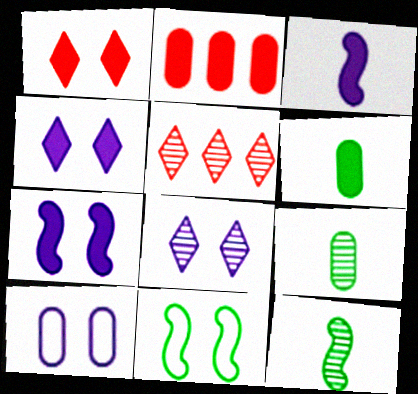[[2, 9, 10], 
[7, 8, 10]]